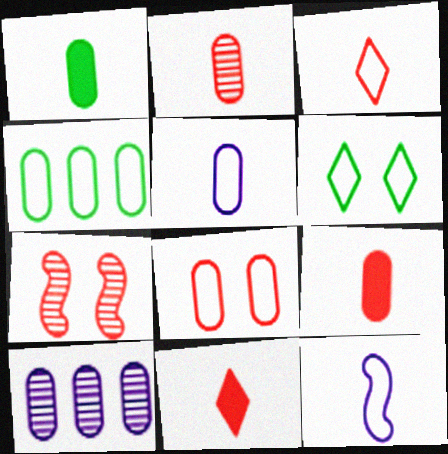[[1, 2, 5], 
[1, 8, 10], 
[4, 5, 8]]